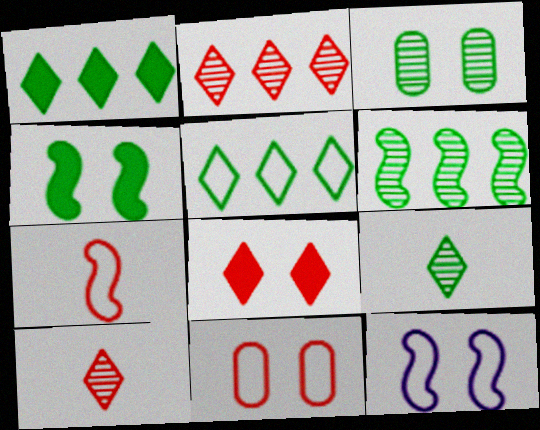[[3, 6, 9], 
[3, 8, 12]]